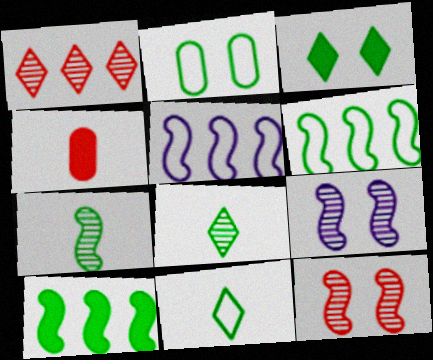[[2, 6, 11], 
[2, 8, 10]]